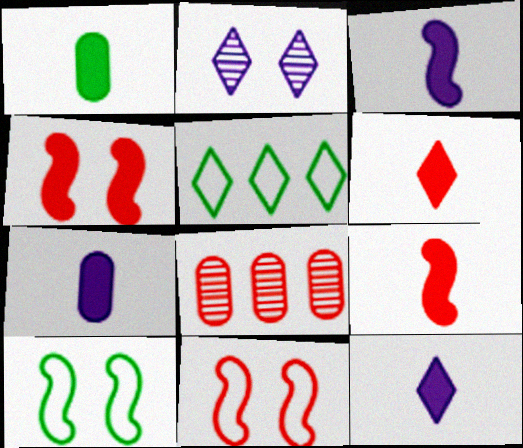[[1, 3, 6], 
[1, 9, 12], 
[2, 5, 6], 
[3, 7, 12], 
[6, 8, 11], 
[8, 10, 12]]